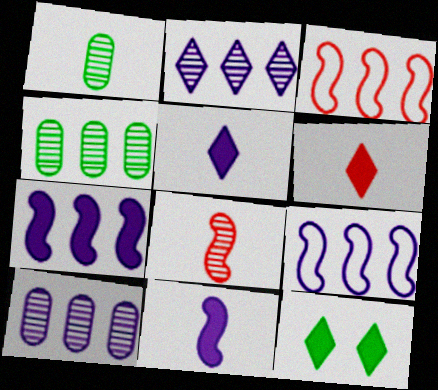[]